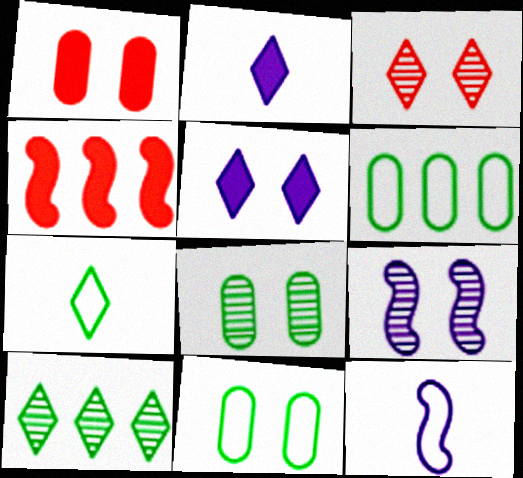[[1, 10, 12], 
[3, 8, 9]]